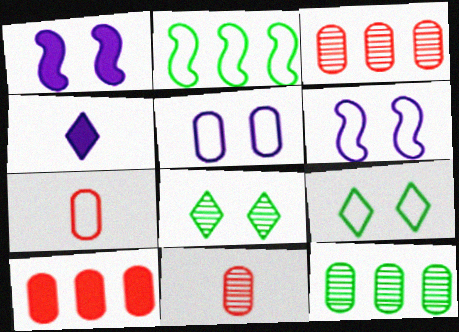[]